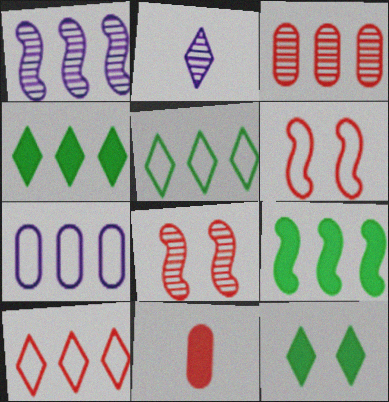[[2, 10, 12], 
[8, 10, 11]]